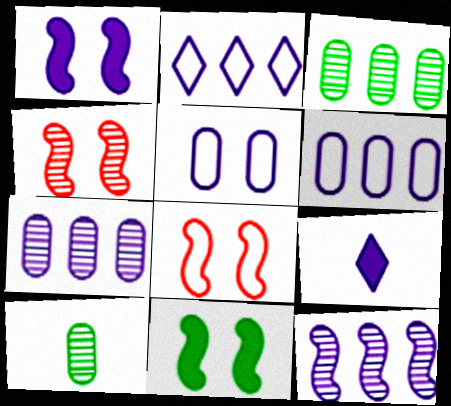[[3, 8, 9], 
[5, 9, 12]]